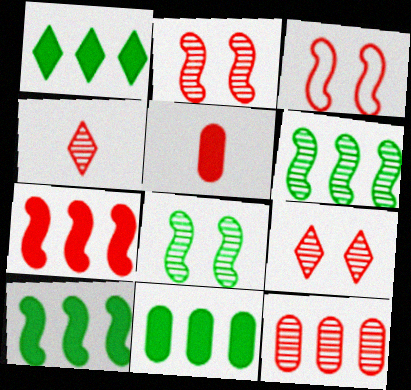[[1, 10, 11], 
[2, 4, 12]]